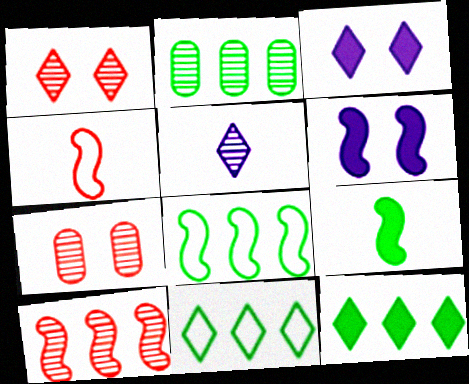[[2, 3, 4], 
[2, 8, 12]]